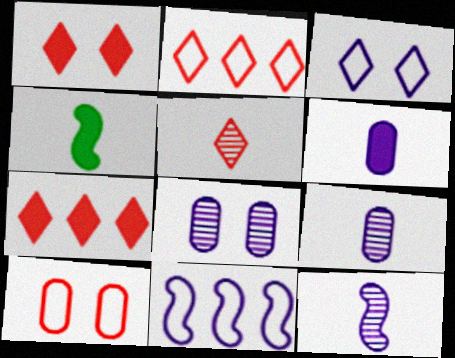[[1, 2, 5], 
[2, 4, 8]]